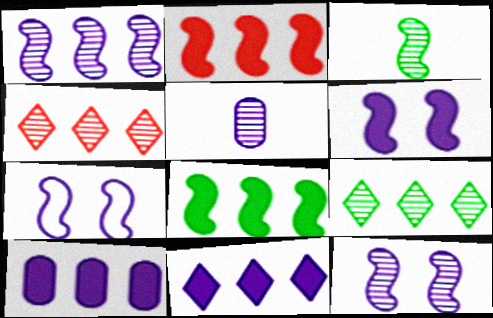[[2, 3, 7], 
[5, 7, 11], 
[6, 7, 12]]